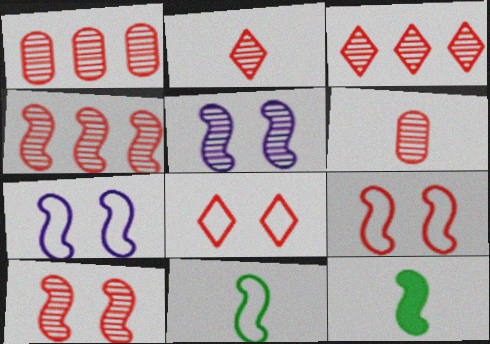[[1, 2, 10], 
[1, 3, 4], 
[3, 6, 10], 
[4, 7, 12]]